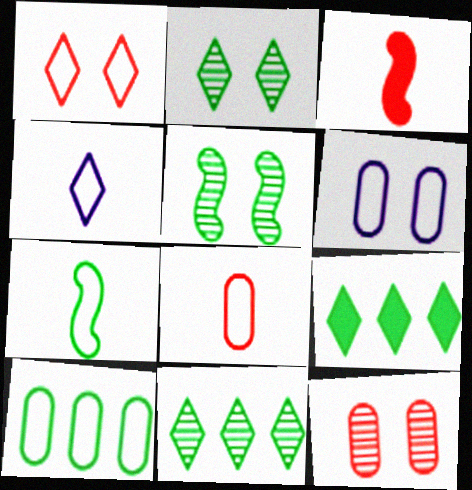[[3, 6, 11], 
[4, 7, 8], 
[6, 8, 10]]